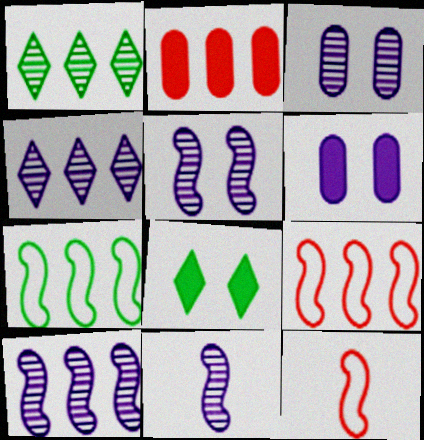[[1, 6, 12], 
[2, 4, 7], 
[3, 4, 11], 
[5, 10, 11]]